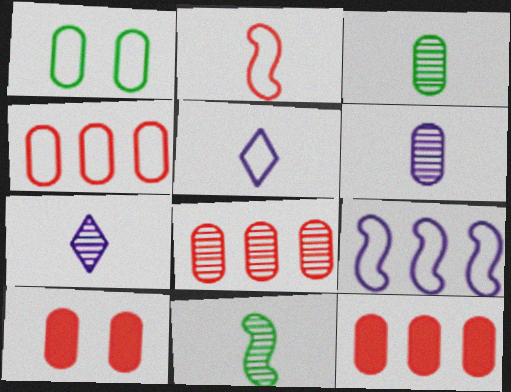[[1, 6, 12], 
[4, 8, 12]]